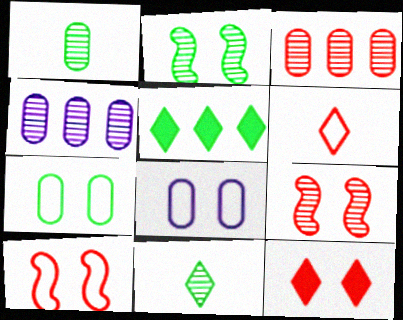[[2, 8, 12], 
[4, 9, 11]]